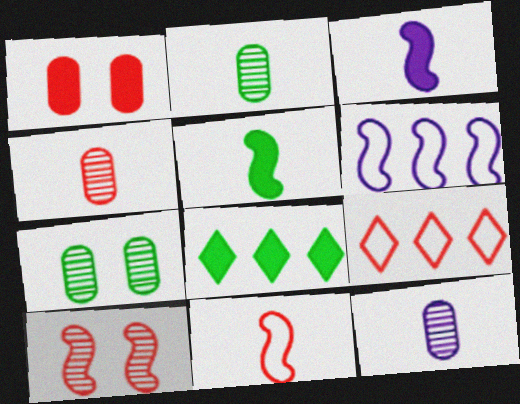[[1, 3, 8], 
[2, 4, 12], 
[3, 7, 9], 
[5, 6, 10]]